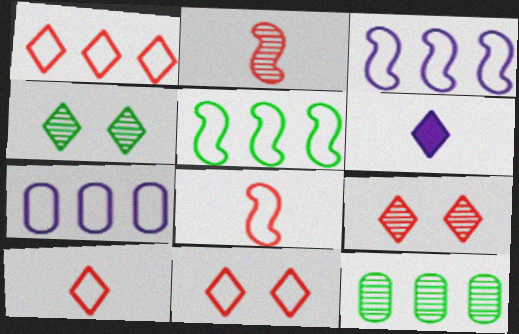[[1, 4, 6], 
[1, 5, 7], 
[1, 10, 11]]